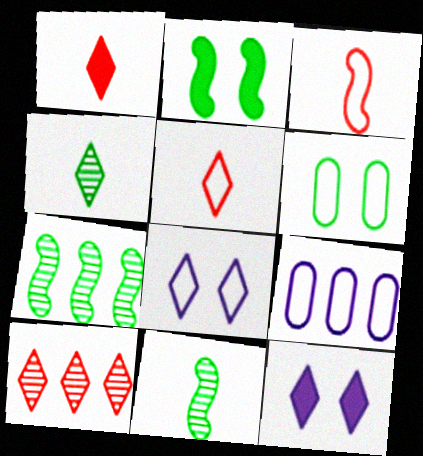[]